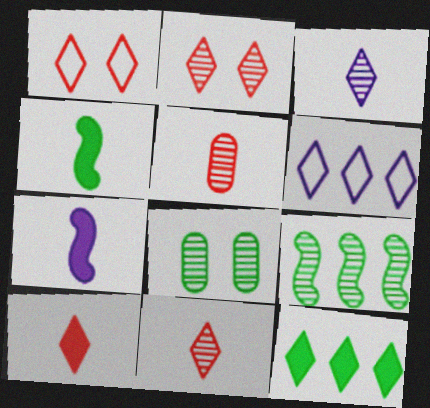[[1, 3, 12]]